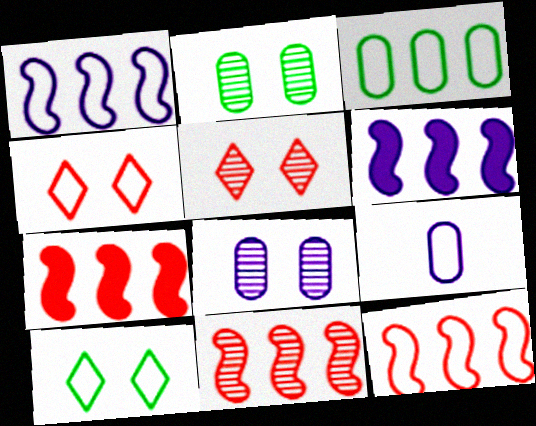[[7, 11, 12], 
[9, 10, 12]]